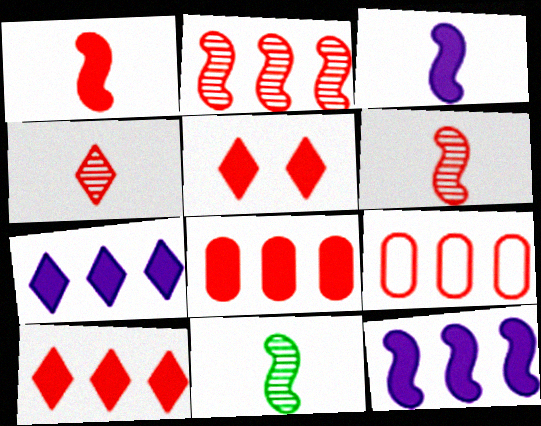[[1, 5, 8], 
[2, 9, 10], 
[5, 6, 9]]